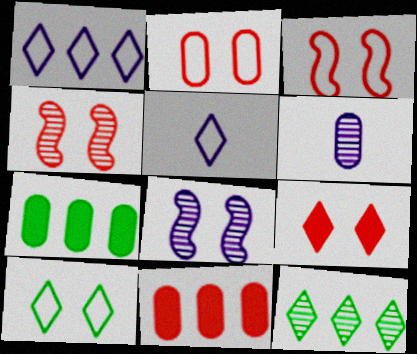[[2, 4, 9], 
[2, 6, 7], 
[4, 5, 7], 
[4, 6, 12], 
[5, 9, 12]]